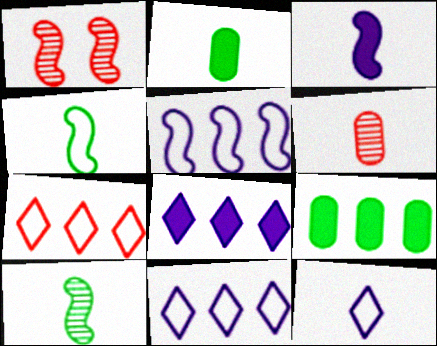[[1, 2, 11], 
[1, 9, 12]]